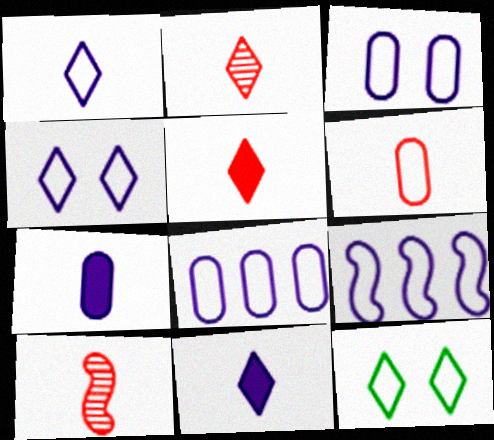[[1, 3, 9], 
[5, 6, 10], 
[6, 9, 12]]